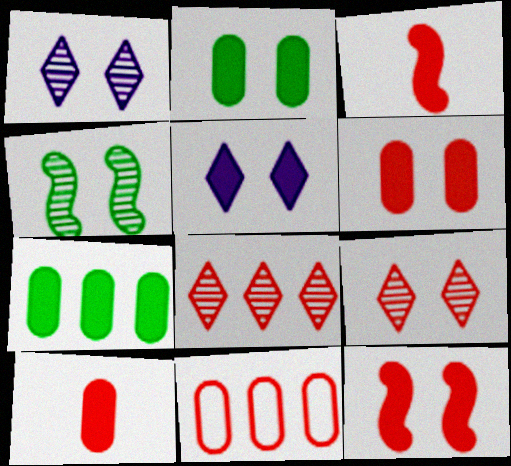[[2, 5, 12], 
[3, 5, 7], 
[3, 9, 11]]